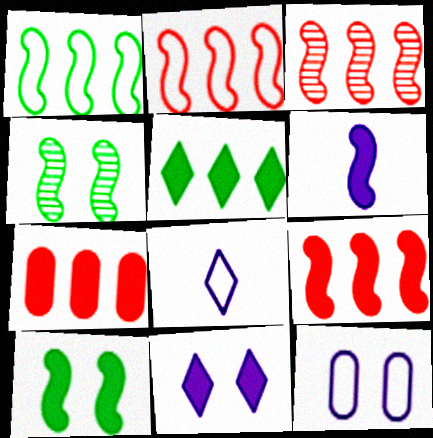[[2, 3, 9], 
[2, 4, 6], 
[4, 7, 8], 
[6, 9, 10]]